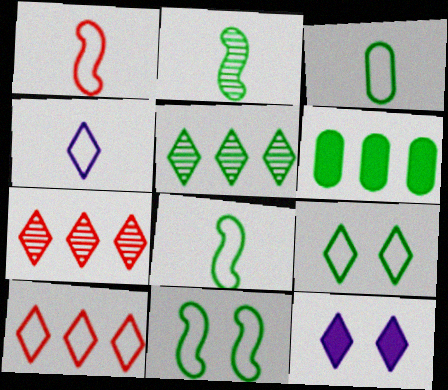[[1, 3, 4], 
[2, 6, 9], 
[4, 9, 10]]